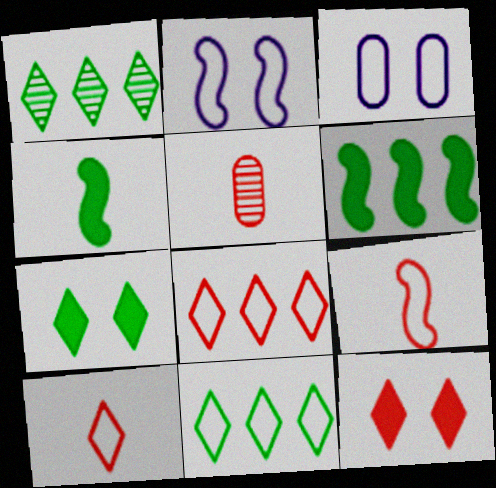[[3, 9, 11]]